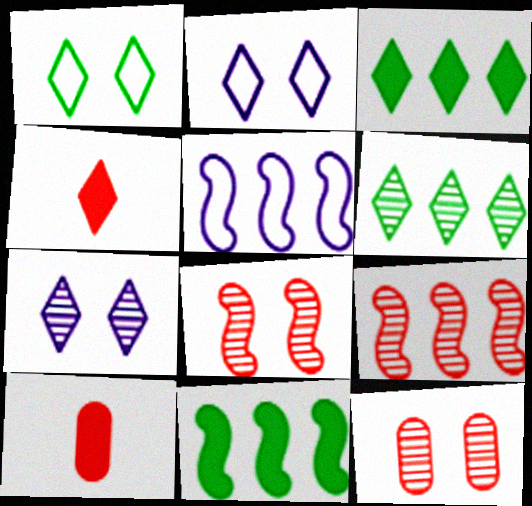[[2, 4, 6], 
[5, 9, 11]]